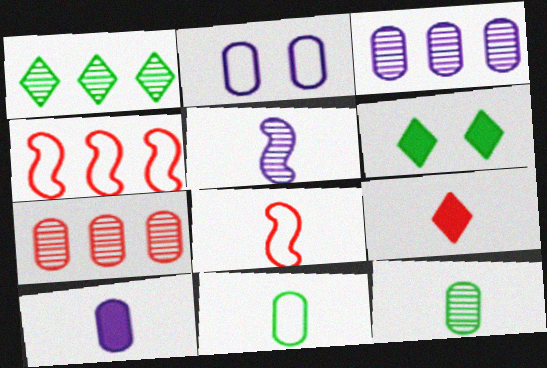[[2, 3, 10], 
[3, 6, 8], 
[5, 9, 11]]